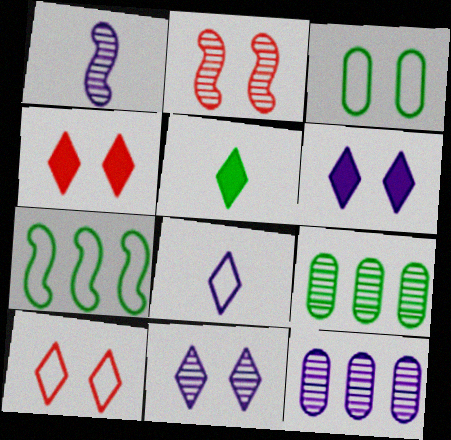[[1, 11, 12], 
[2, 3, 6]]